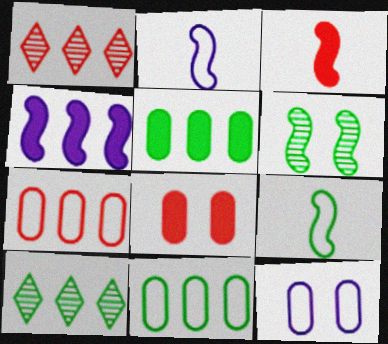[[1, 4, 11], 
[2, 8, 10], 
[3, 10, 12], 
[4, 7, 10]]